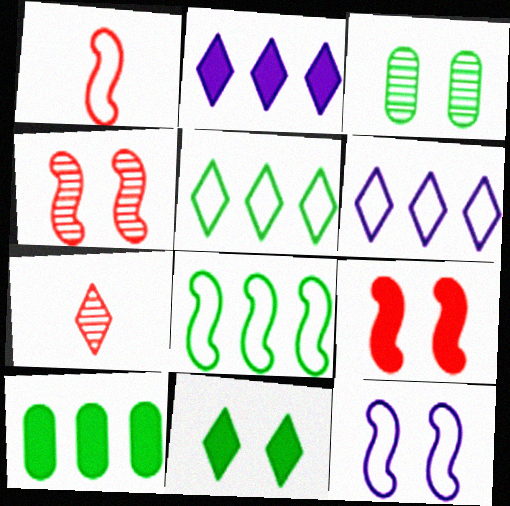[[1, 2, 3], 
[1, 8, 12], 
[6, 7, 11], 
[7, 10, 12]]